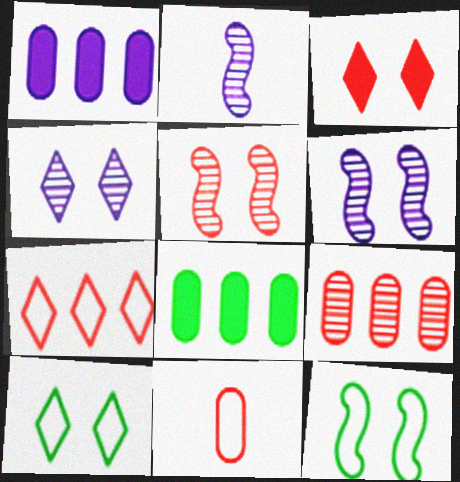[[3, 4, 10]]